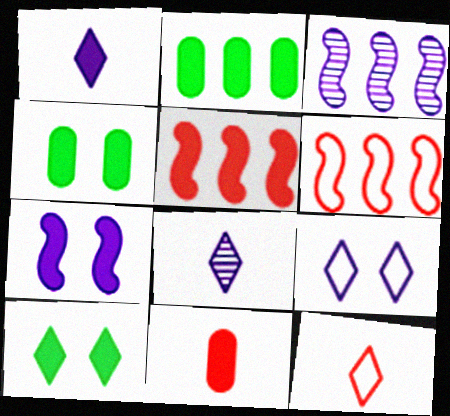[[1, 4, 5], 
[3, 4, 12], 
[4, 6, 8]]